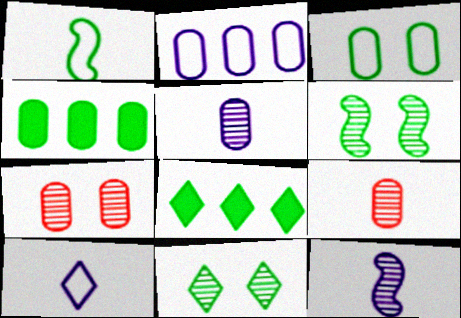[[1, 4, 11]]